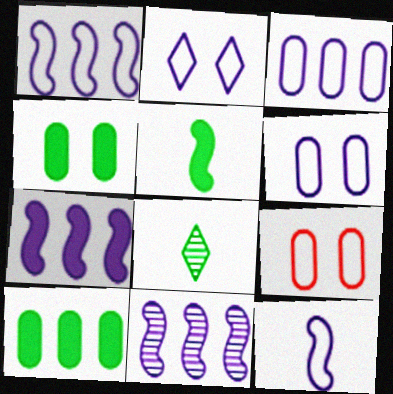[[1, 7, 11], 
[2, 3, 12], 
[7, 8, 9]]